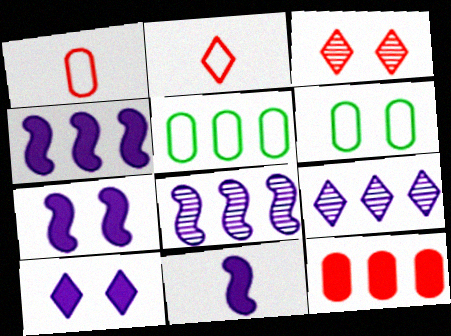[[3, 5, 11], 
[3, 6, 7], 
[4, 7, 11]]